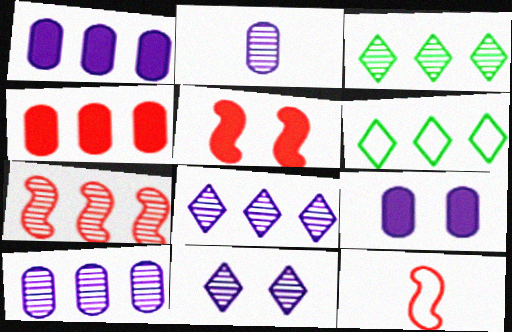[[1, 6, 7], 
[2, 5, 6], 
[3, 7, 10], 
[3, 9, 12], 
[5, 7, 12]]